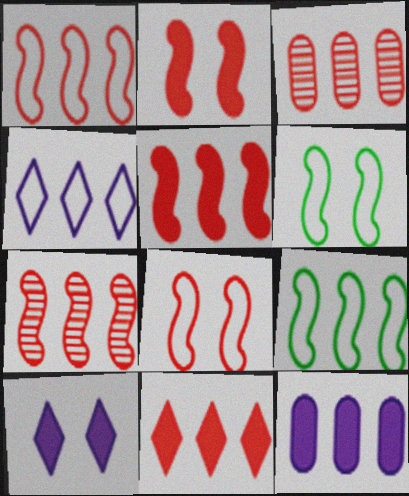[[1, 3, 11], 
[1, 5, 7]]